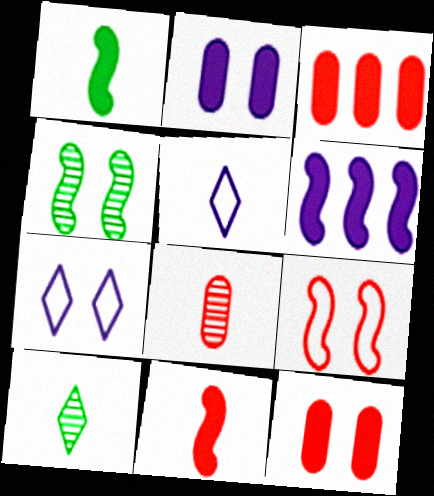[[1, 5, 8], 
[3, 4, 5], 
[4, 7, 12]]